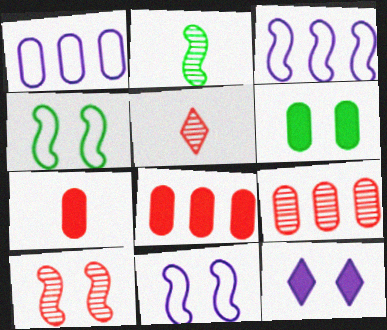[[3, 5, 6], 
[5, 9, 10]]